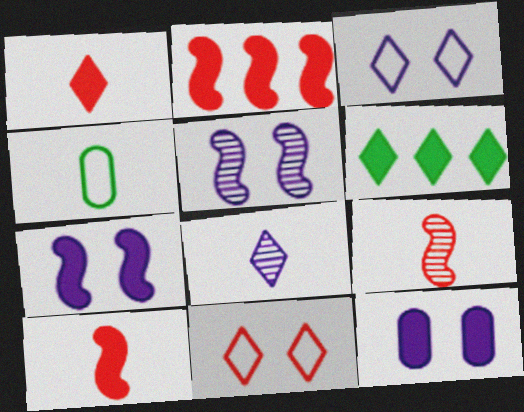[[3, 5, 12], 
[4, 8, 10], 
[6, 8, 11], 
[6, 10, 12]]